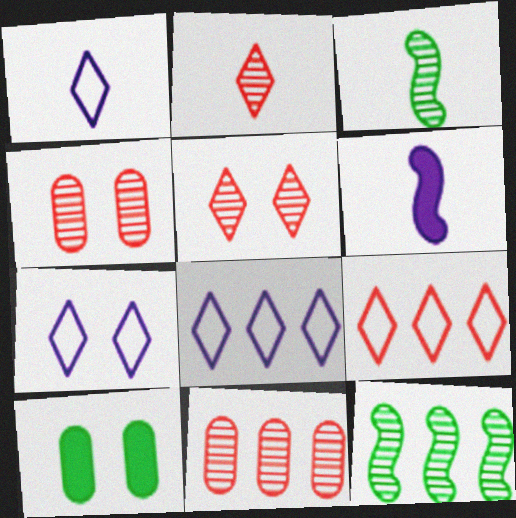[[1, 7, 8]]